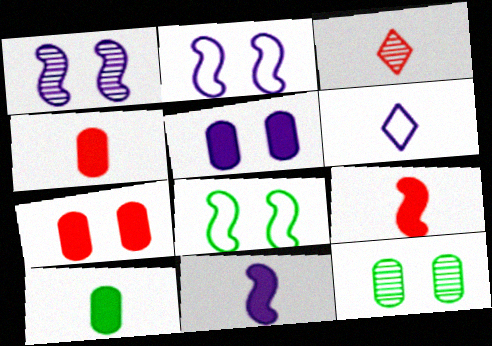[]